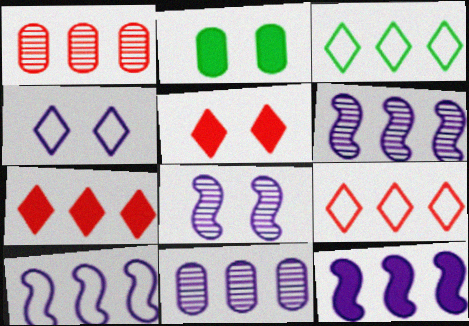[[1, 3, 12], 
[6, 10, 12]]